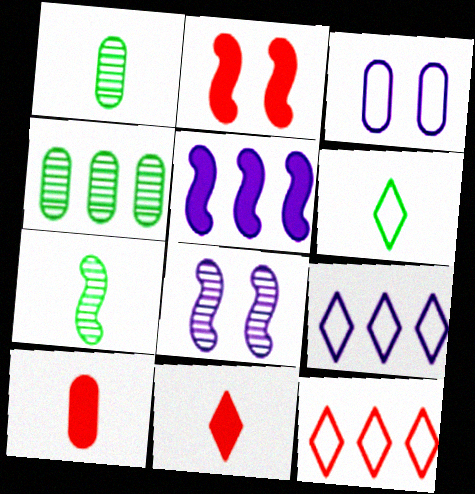[[1, 2, 9], 
[3, 4, 10], 
[4, 5, 12]]